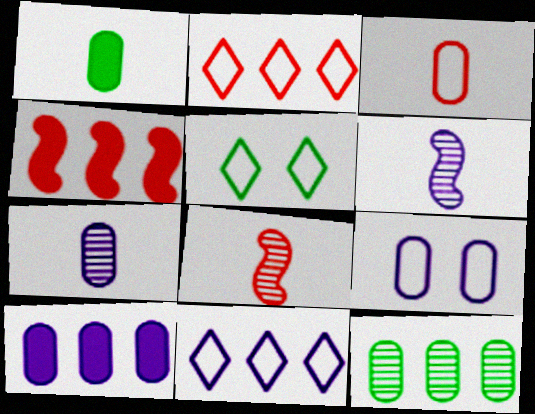[[1, 3, 7], 
[4, 5, 7], 
[4, 11, 12], 
[5, 8, 10], 
[7, 9, 10]]